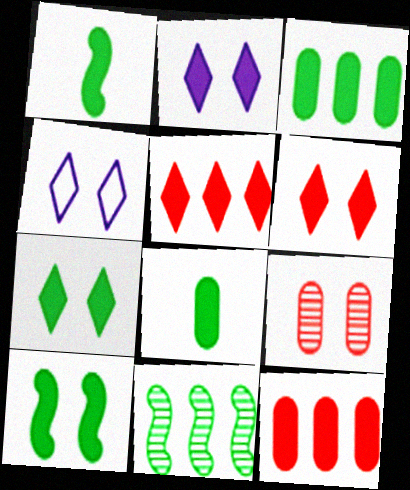[[1, 2, 12], 
[1, 3, 7], 
[2, 6, 7], 
[4, 9, 10]]